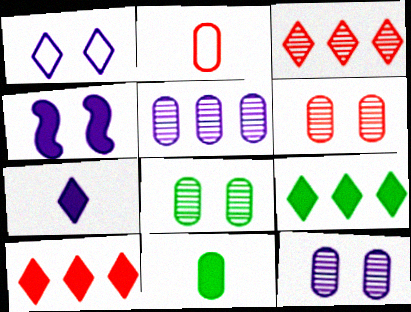[[1, 4, 12], 
[4, 10, 11], 
[6, 8, 12]]